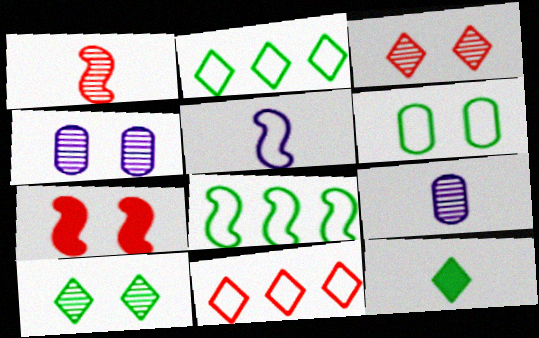[[2, 7, 9], 
[2, 10, 12], 
[5, 6, 11]]